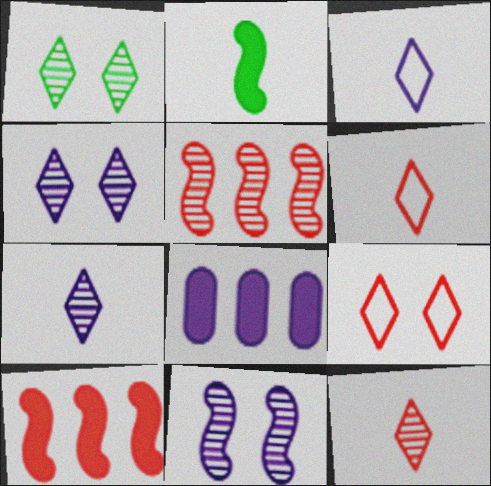[[3, 8, 11]]